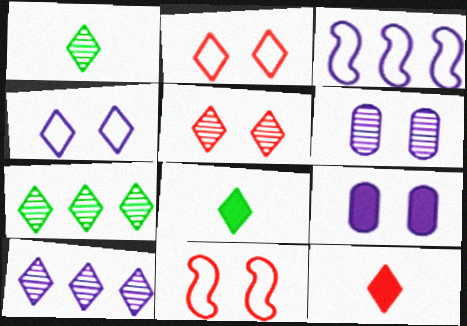[[1, 5, 10], 
[2, 8, 10], 
[4, 7, 12]]